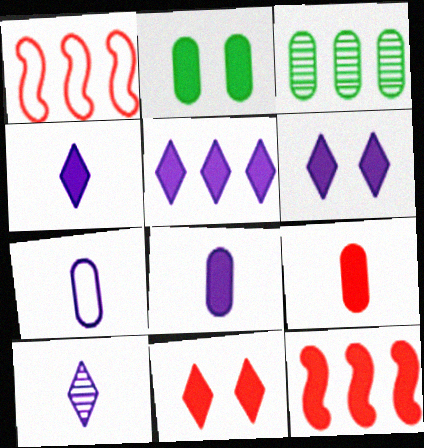[[1, 2, 10], 
[1, 3, 5], 
[2, 4, 12], 
[4, 5, 6], 
[9, 11, 12]]